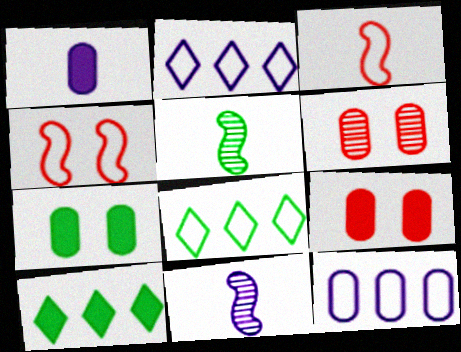[[2, 5, 9], 
[5, 7, 8], 
[8, 9, 11]]